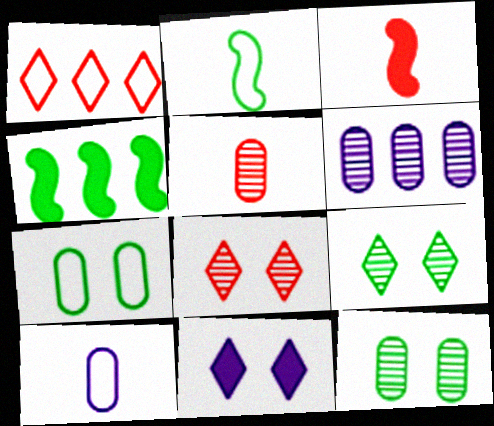[[1, 4, 6], 
[4, 8, 10], 
[5, 6, 12]]